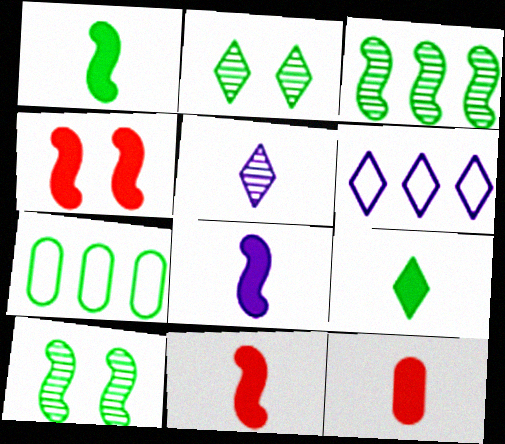[[1, 2, 7], 
[1, 8, 11], 
[4, 5, 7], 
[6, 10, 12], 
[7, 9, 10], 
[8, 9, 12]]